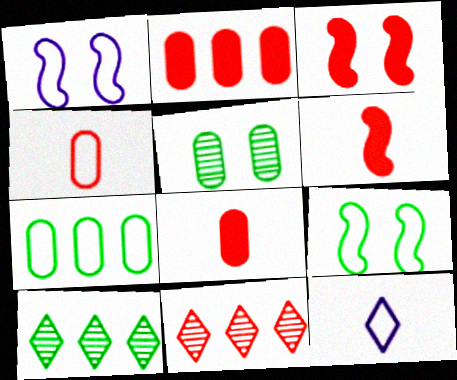[[1, 8, 10], 
[3, 4, 11]]